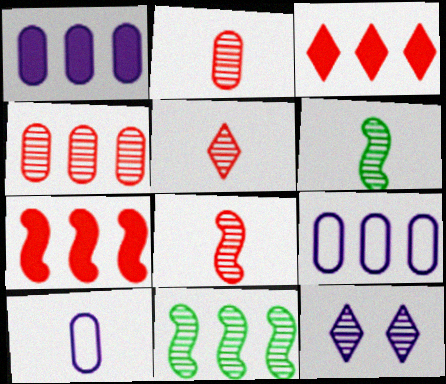[[2, 5, 8], 
[2, 11, 12], 
[3, 9, 11], 
[4, 6, 12]]